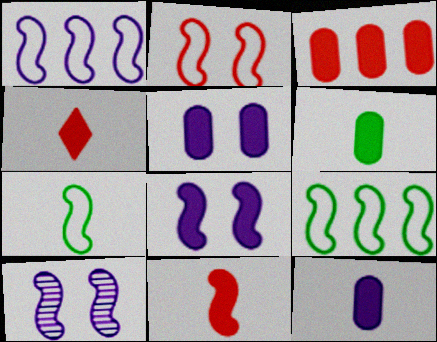[[1, 2, 7], 
[3, 5, 6], 
[9, 10, 11]]